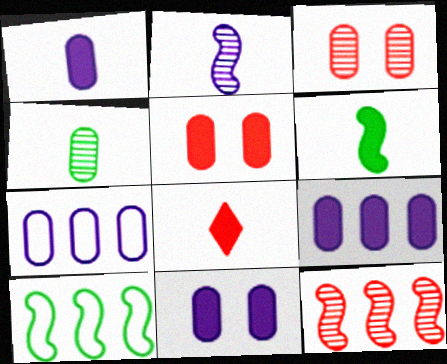[[1, 6, 8], 
[1, 9, 11], 
[4, 5, 7]]